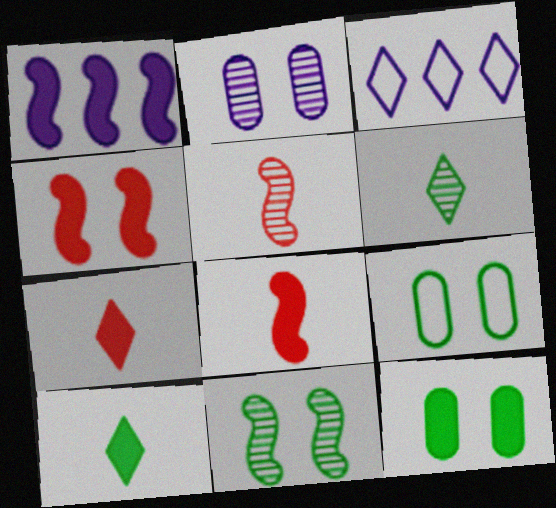[[1, 7, 12], 
[3, 5, 12]]